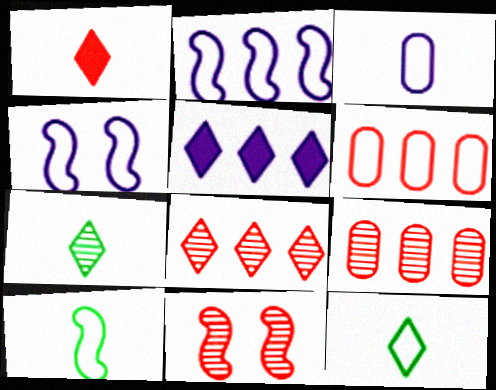[[1, 6, 11], 
[4, 6, 12]]